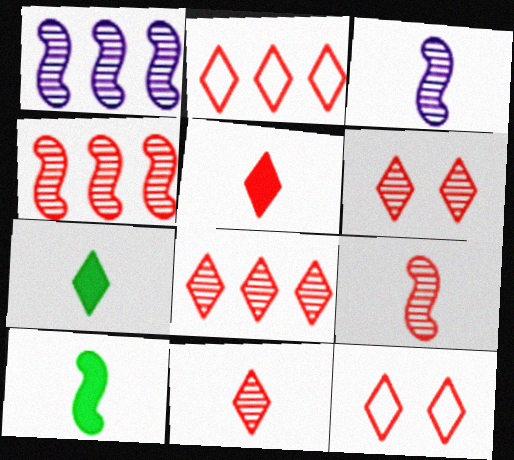[[2, 5, 6], 
[5, 8, 12], 
[6, 8, 11]]